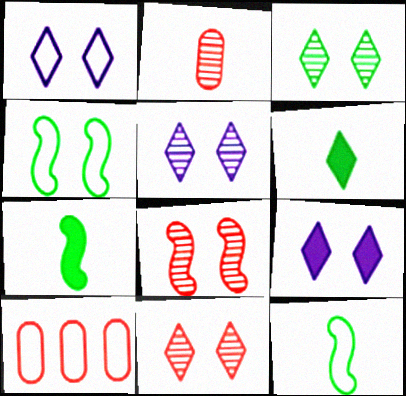[[1, 5, 9], 
[1, 10, 12], 
[3, 5, 11], 
[5, 7, 10]]